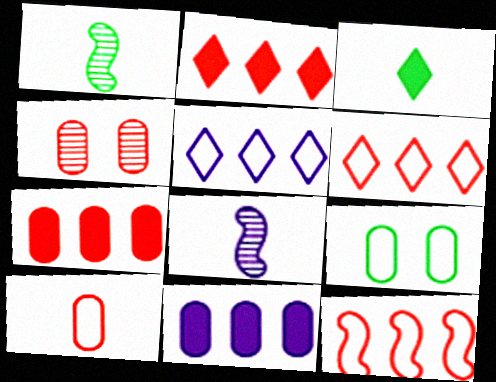[[2, 8, 9], 
[3, 8, 10], 
[4, 7, 10]]